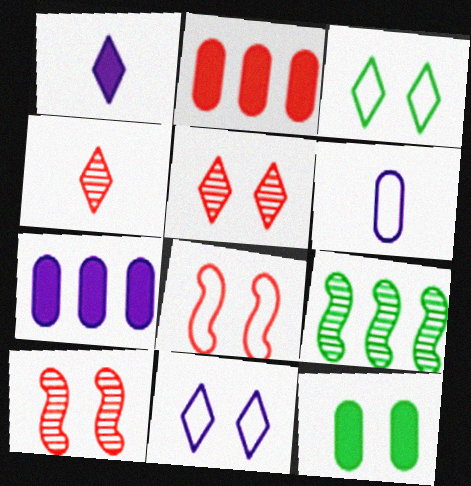[[2, 4, 8], 
[10, 11, 12]]